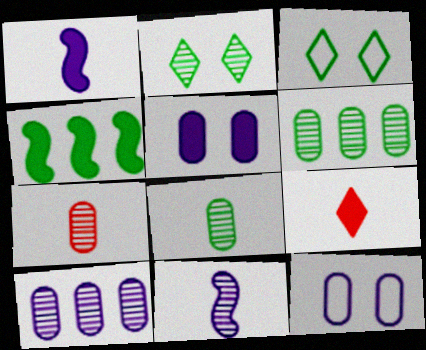[[3, 4, 8], 
[4, 5, 9]]